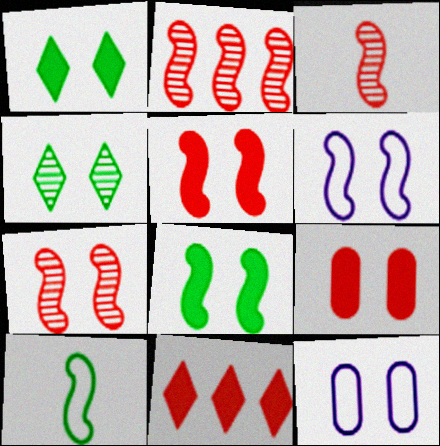[[1, 7, 12], 
[2, 3, 7], 
[4, 5, 12], 
[4, 6, 9], 
[6, 7, 8]]